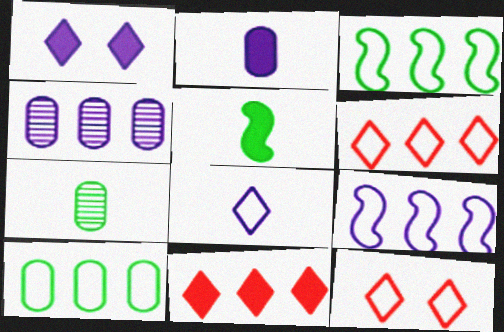[[3, 4, 11], 
[4, 5, 12], 
[6, 9, 10]]